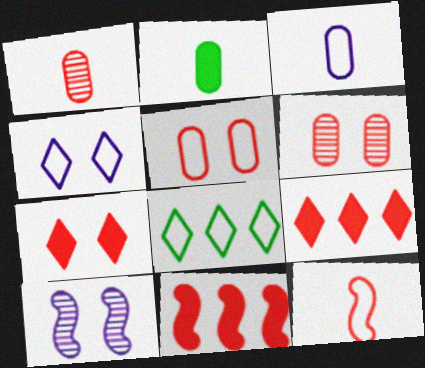[[1, 2, 3], 
[6, 9, 12]]